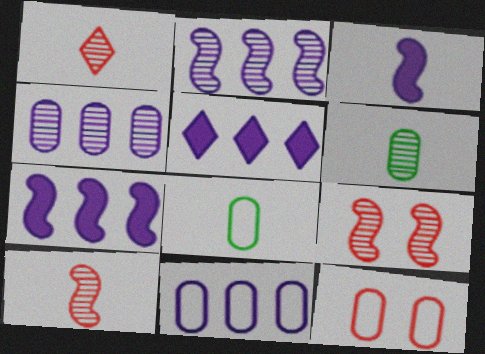[[1, 3, 8], 
[2, 5, 11], 
[5, 8, 9], 
[8, 11, 12]]